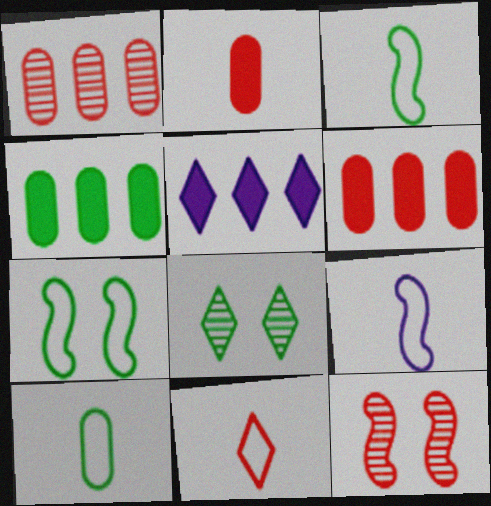[[3, 4, 8], 
[5, 8, 11], 
[5, 10, 12], 
[6, 8, 9], 
[6, 11, 12], 
[9, 10, 11]]